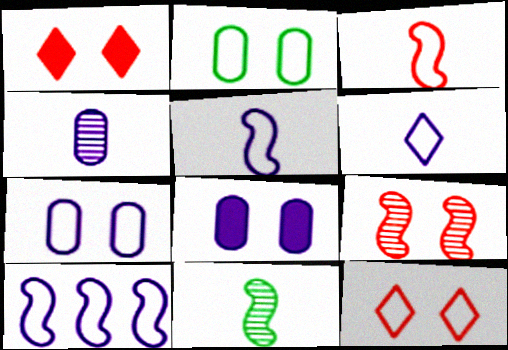[[6, 7, 10]]